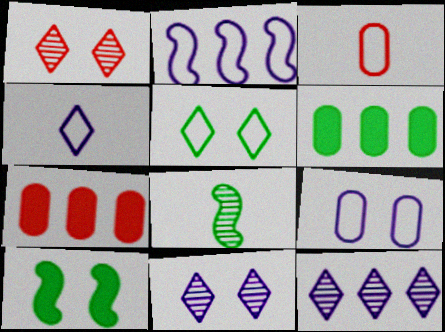[[1, 9, 10], 
[2, 3, 5], 
[2, 4, 9], 
[3, 10, 12], 
[5, 6, 8]]